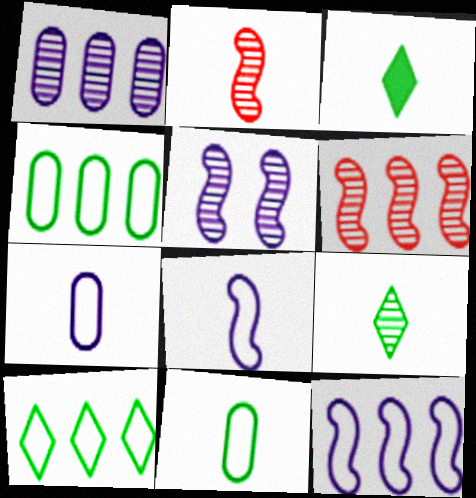[[2, 3, 7]]